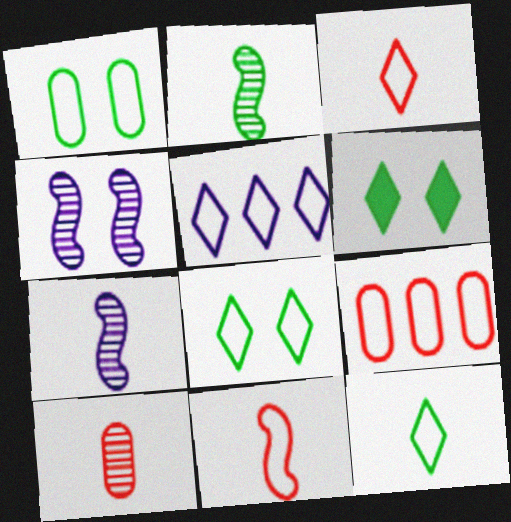[[1, 5, 11], 
[3, 5, 8], 
[6, 7, 9]]